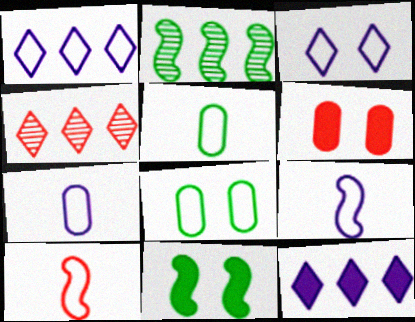[[1, 8, 10], 
[4, 6, 10], 
[4, 7, 11]]